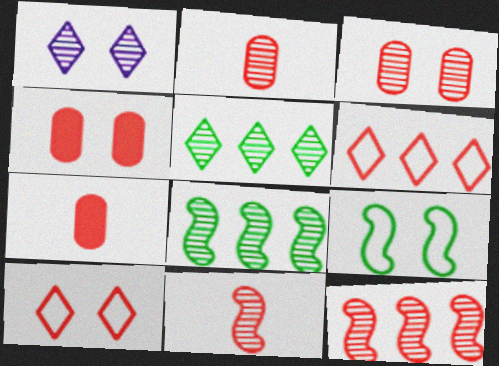[[1, 2, 8], 
[1, 4, 9], 
[4, 6, 11], 
[7, 10, 12]]